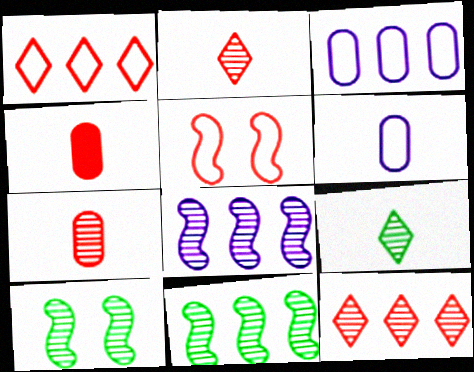[[4, 5, 12]]